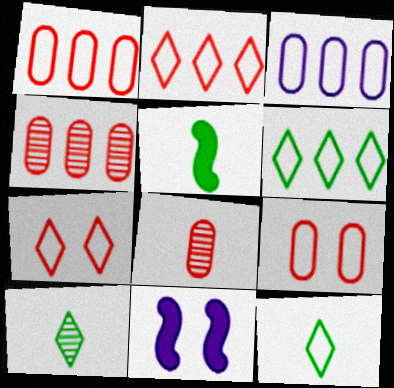[[1, 10, 11], 
[4, 11, 12], 
[6, 8, 11]]